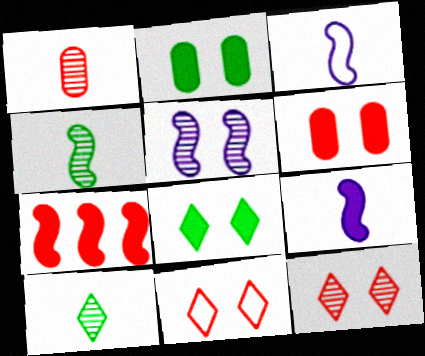[[1, 7, 11], 
[2, 5, 11]]